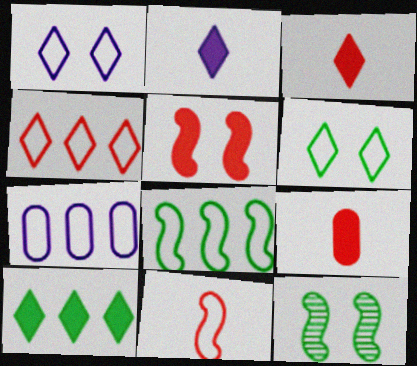[[3, 7, 12], 
[4, 7, 8], 
[6, 7, 11]]